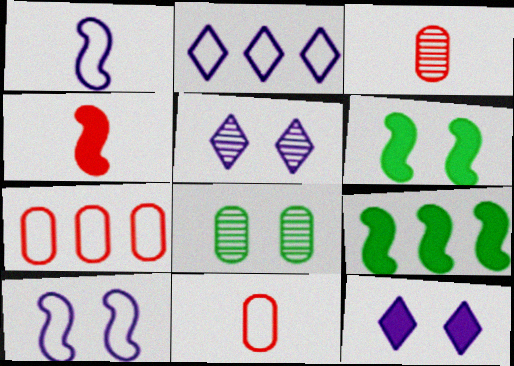[[2, 3, 6], 
[2, 4, 8], 
[5, 9, 11]]